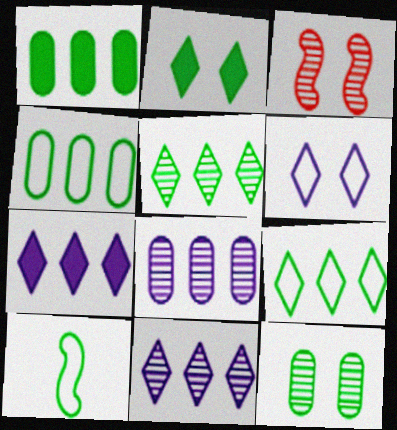[]